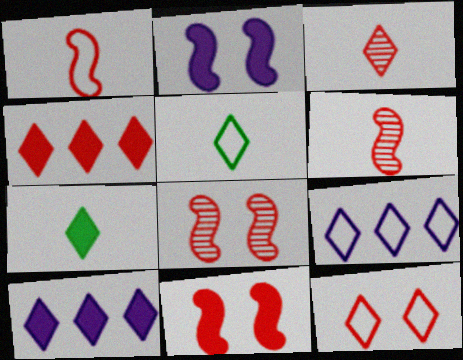[[3, 4, 12], 
[5, 9, 12]]